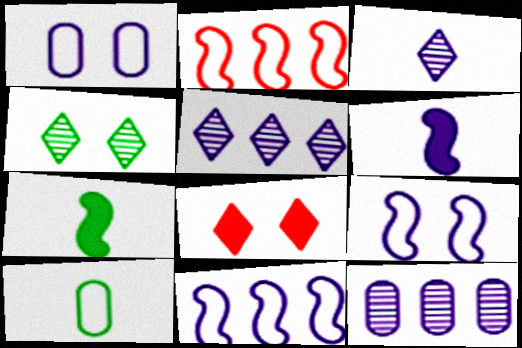[[1, 5, 6]]